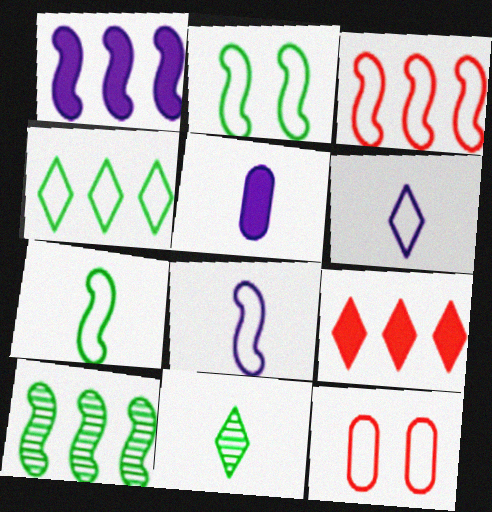[[1, 3, 10], 
[1, 11, 12], 
[2, 3, 8], 
[4, 8, 12]]